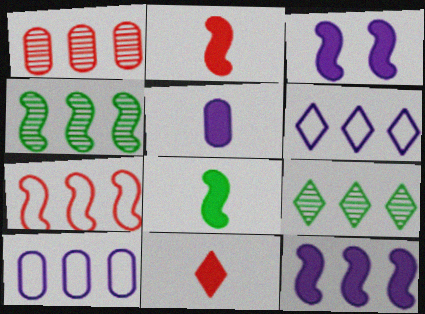[[4, 7, 12], 
[5, 8, 11]]